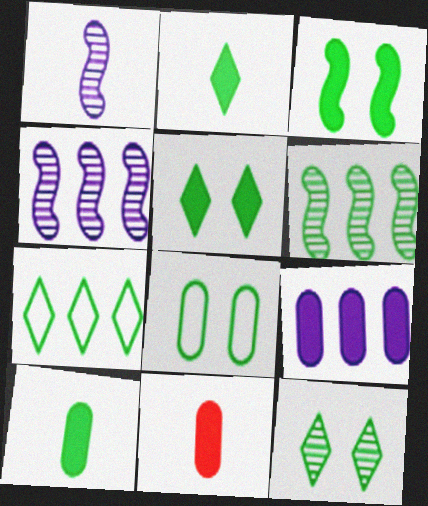[[2, 6, 8], 
[2, 7, 12], 
[3, 8, 12]]